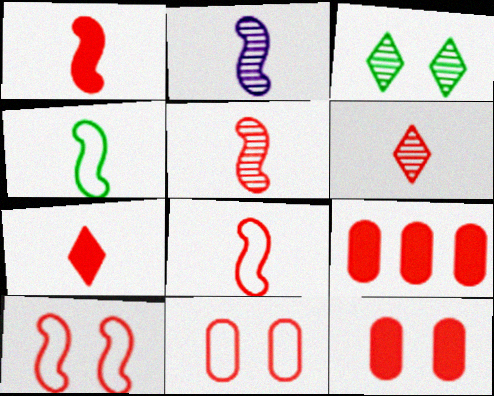[[1, 2, 4], 
[1, 5, 8], 
[6, 9, 10]]